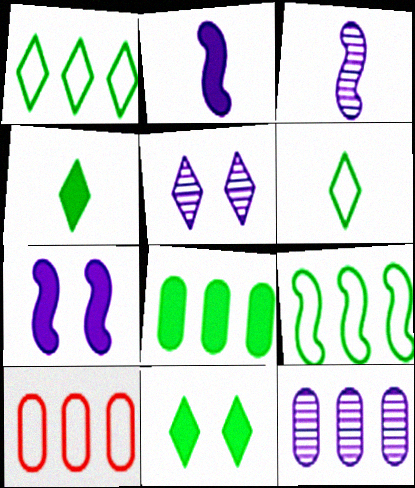[[3, 5, 12], 
[3, 10, 11], 
[8, 10, 12]]